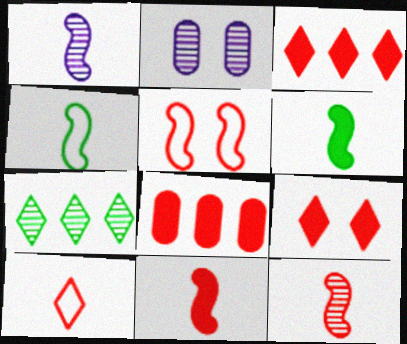[[1, 4, 11], 
[2, 3, 4], 
[2, 7, 12], 
[8, 9, 11]]